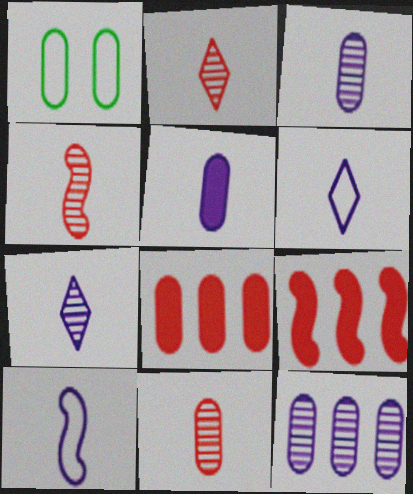[[1, 3, 8], 
[1, 7, 9], 
[2, 4, 11], 
[5, 7, 10]]